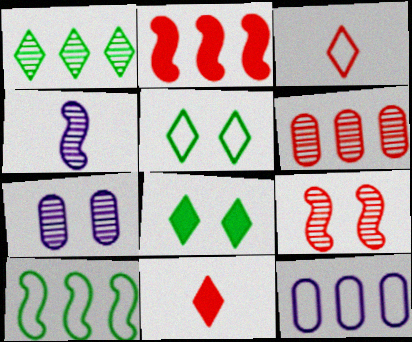[[1, 2, 12], 
[7, 10, 11]]